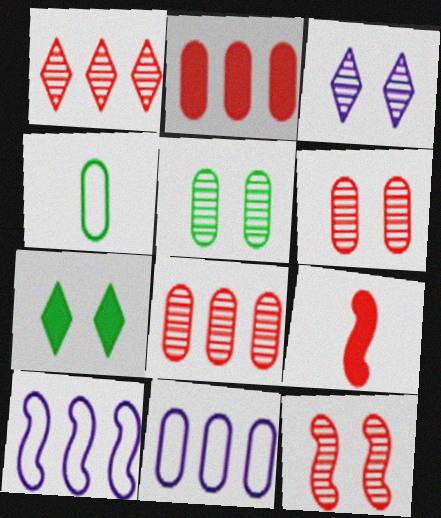[[3, 5, 12]]